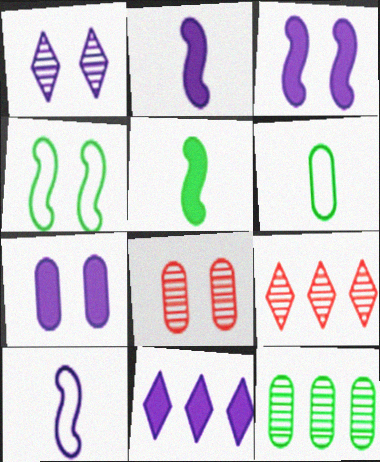[[2, 7, 11], 
[3, 6, 9]]